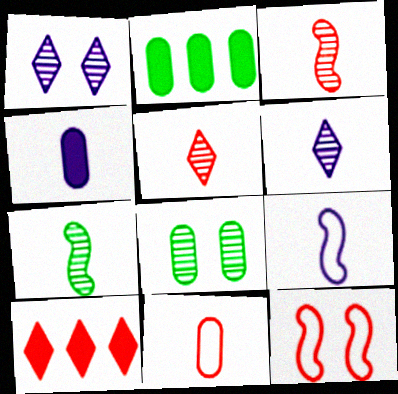[[2, 6, 12], 
[4, 6, 9], 
[8, 9, 10]]